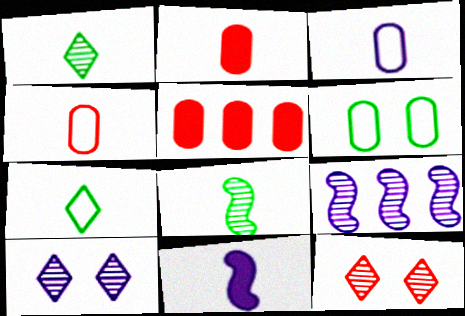[[1, 4, 11]]